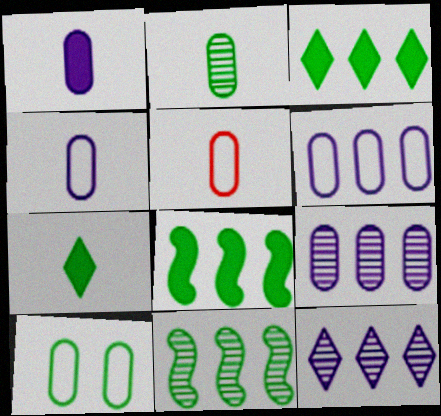[[1, 2, 5], 
[5, 6, 10], 
[7, 10, 11]]